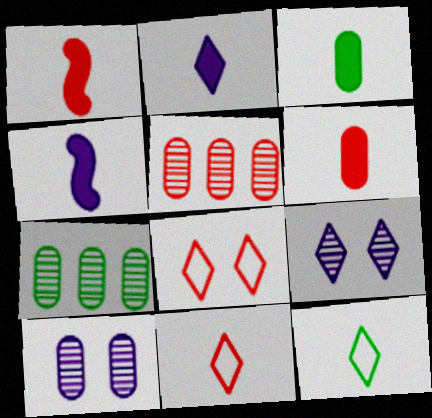[[1, 2, 3], 
[1, 5, 8], 
[4, 7, 8]]